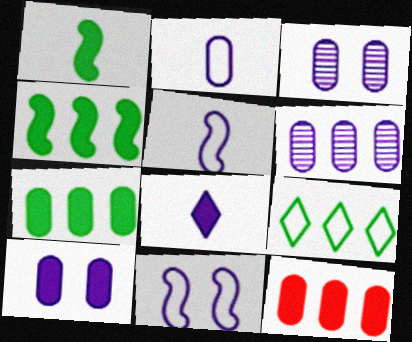[[2, 6, 10], 
[6, 8, 11]]